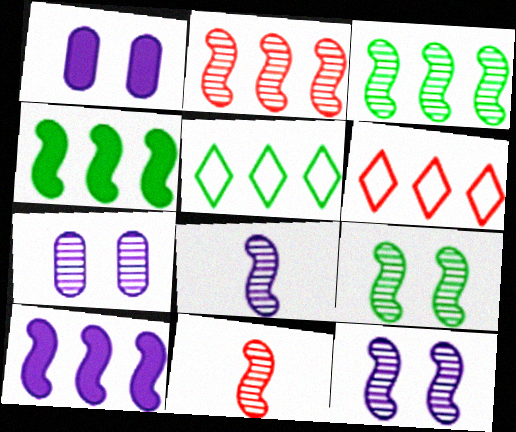[[1, 5, 11], 
[2, 8, 9], 
[3, 11, 12]]